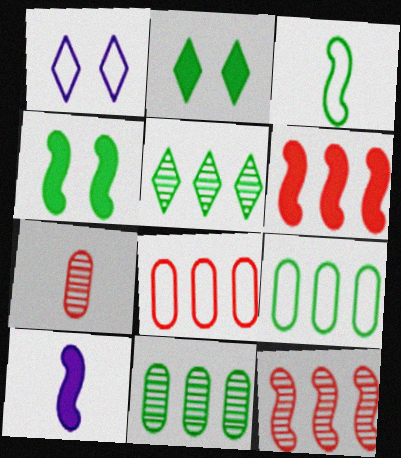[[1, 3, 8], 
[2, 3, 11], 
[4, 6, 10]]